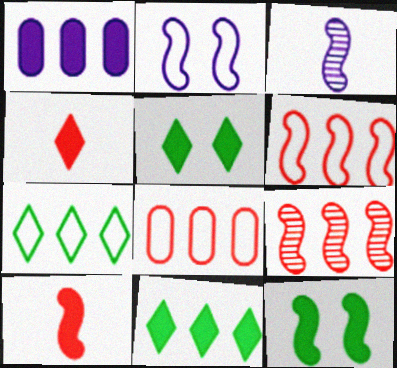[[1, 4, 12], 
[1, 5, 10], 
[1, 7, 9], 
[3, 5, 8], 
[3, 6, 12]]